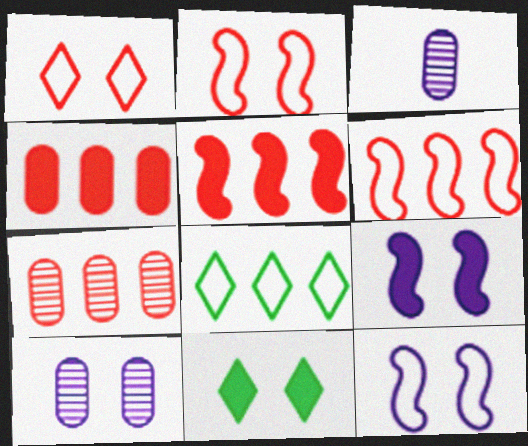[[2, 10, 11], 
[3, 6, 11]]